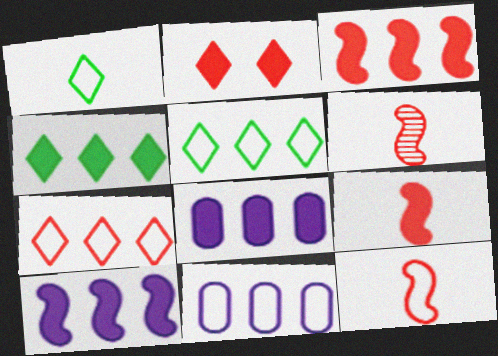[[3, 4, 8], 
[6, 9, 12]]